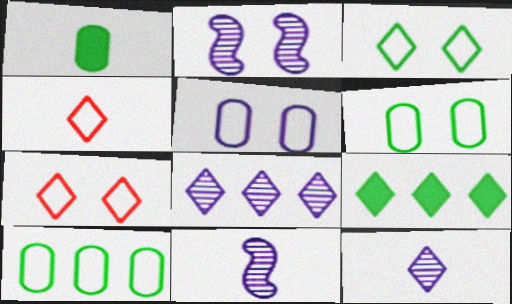[[1, 4, 11], 
[7, 9, 12]]